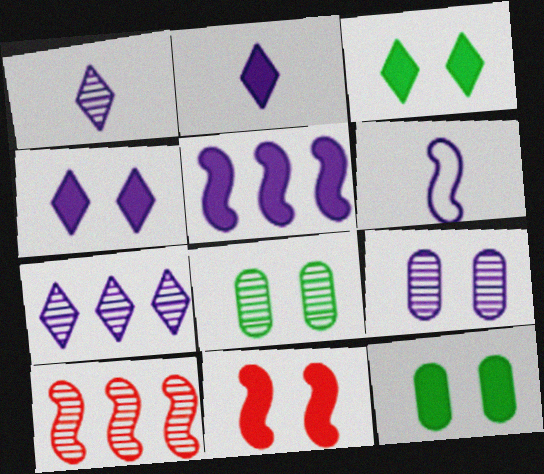[[1, 8, 10], 
[4, 11, 12]]